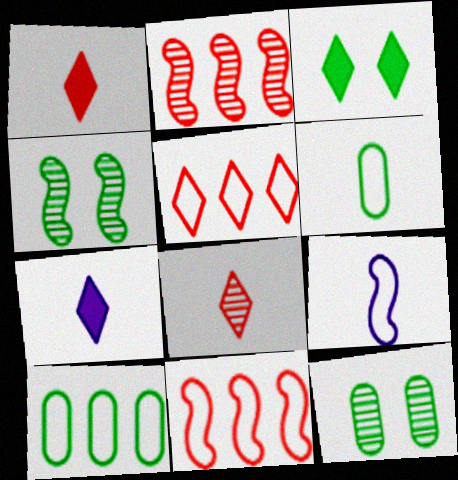[[7, 11, 12]]